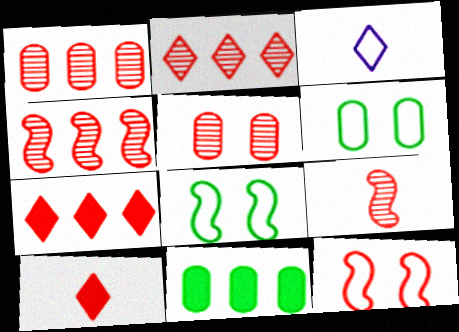[[1, 2, 4], 
[1, 10, 12], 
[2, 5, 9]]